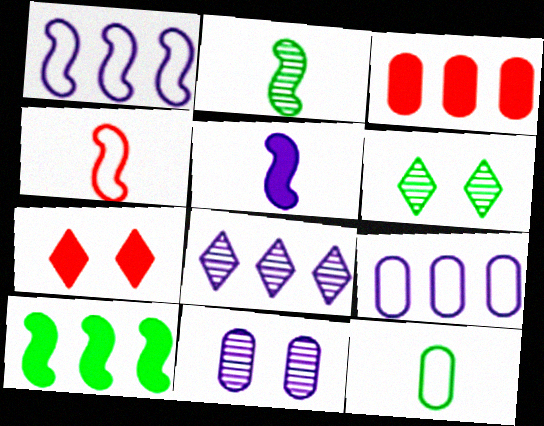[[2, 4, 5], 
[2, 7, 9], 
[3, 11, 12], 
[6, 10, 12]]